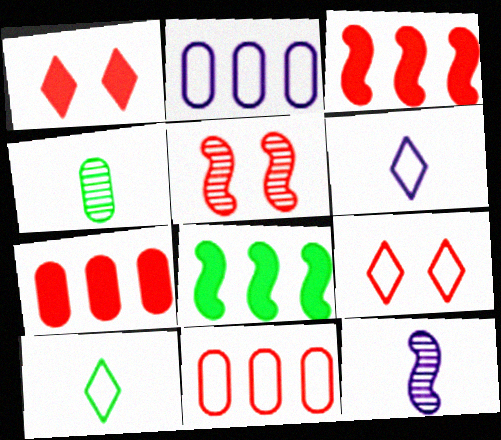[]